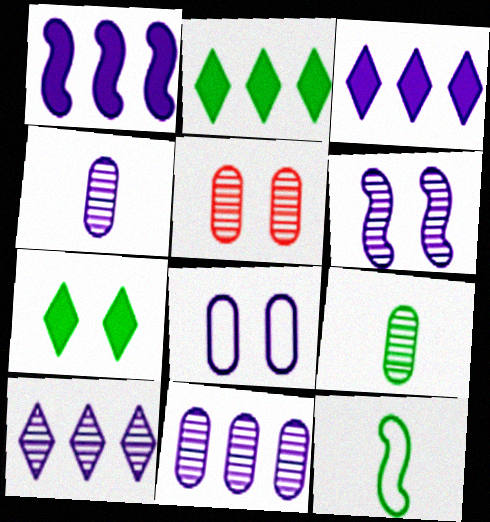[[3, 5, 12], 
[4, 6, 10], 
[5, 9, 11]]